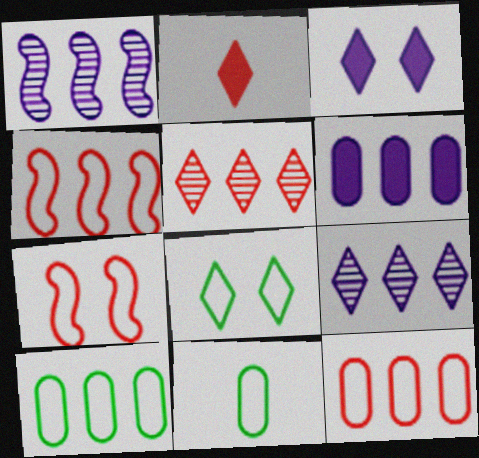[[2, 8, 9]]